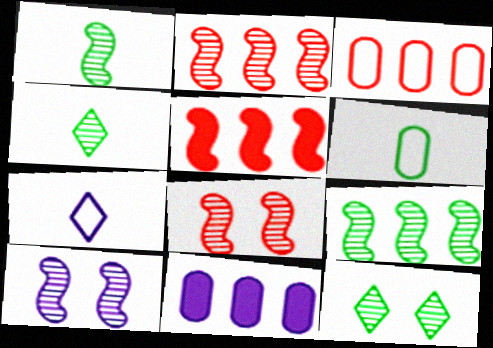[[1, 2, 10], 
[7, 10, 11]]